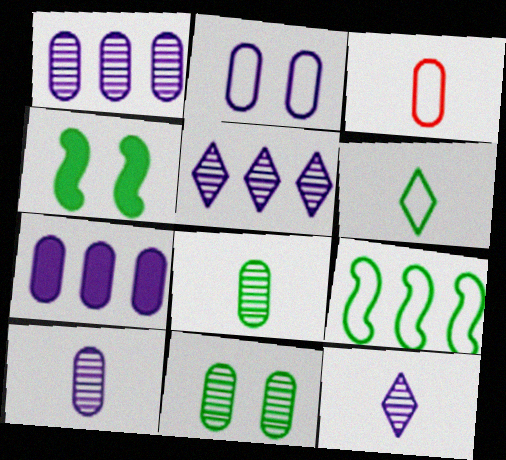[[2, 7, 10], 
[3, 4, 5], 
[3, 7, 11]]